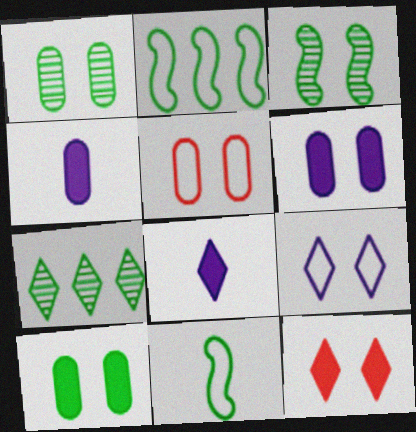[[1, 5, 6], 
[7, 10, 11]]